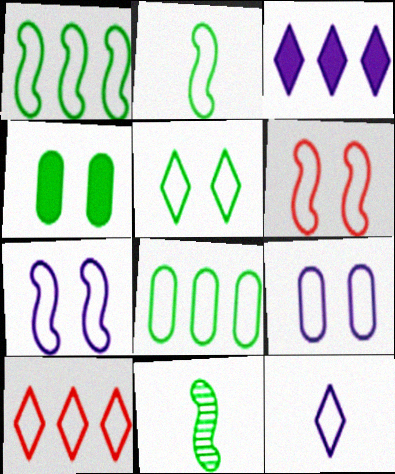[[2, 5, 8], 
[2, 9, 10], 
[5, 6, 9], 
[5, 10, 12], 
[6, 8, 12]]